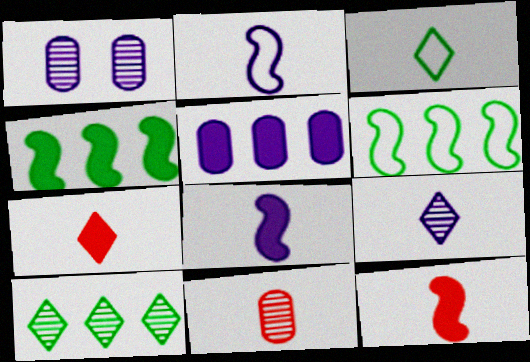[[1, 6, 7], 
[3, 7, 9], 
[3, 8, 11]]